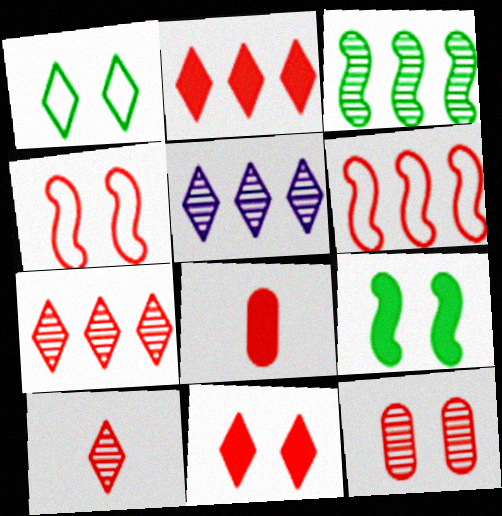[[4, 7, 8], 
[4, 11, 12]]